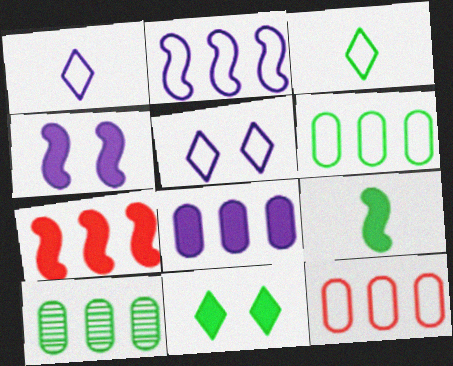[[4, 7, 9], 
[8, 10, 12]]